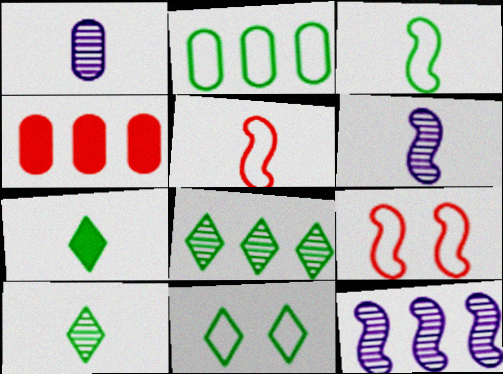[[1, 5, 7], 
[2, 3, 11], 
[4, 6, 11], 
[7, 8, 11]]